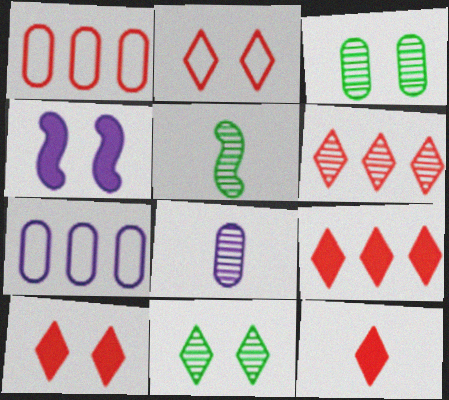[[2, 3, 4], 
[2, 6, 12], 
[5, 7, 10], 
[9, 10, 12]]